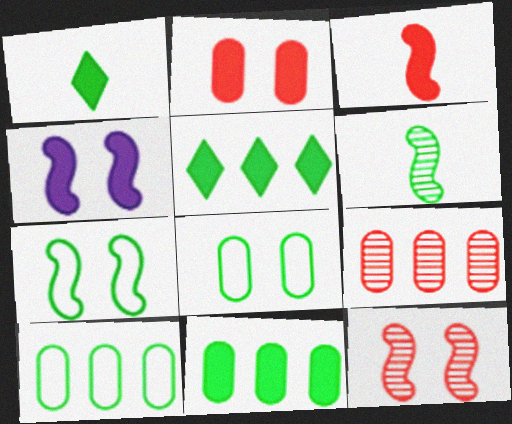[[4, 7, 12], 
[5, 6, 8]]